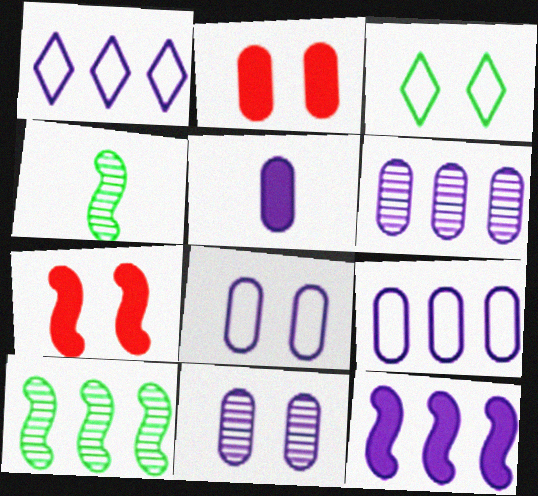[[1, 2, 4], 
[1, 6, 12], 
[3, 7, 11], 
[5, 6, 8], 
[5, 9, 11]]